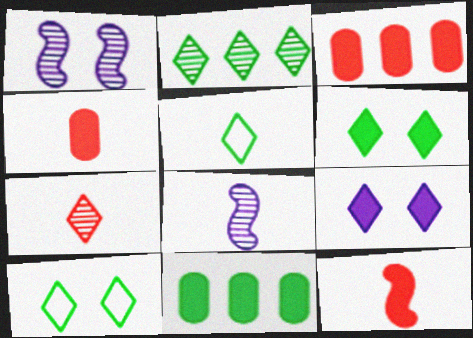[[1, 3, 5], 
[2, 5, 6], 
[3, 8, 10], 
[4, 5, 8], 
[9, 11, 12]]